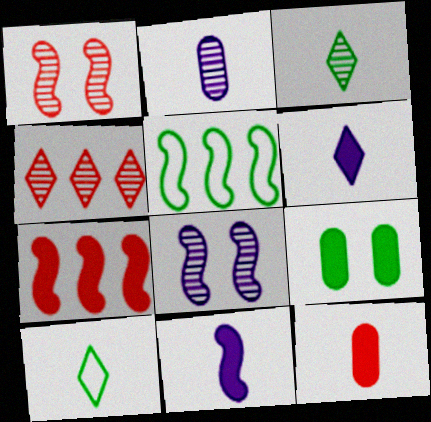[[1, 5, 11], 
[3, 5, 9], 
[6, 7, 9]]